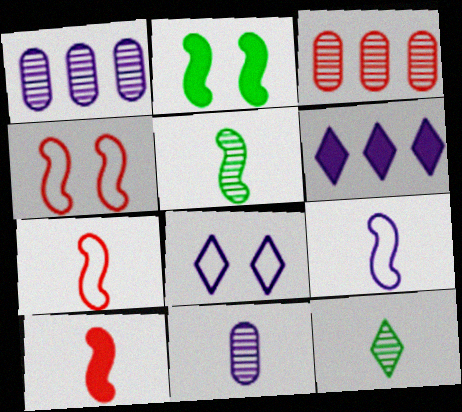[[5, 9, 10]]